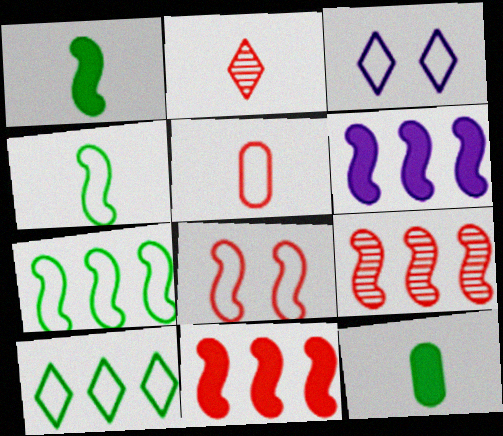[[3, 5, 7], 
[3, 9, 12], 
[6, 7, 9]]